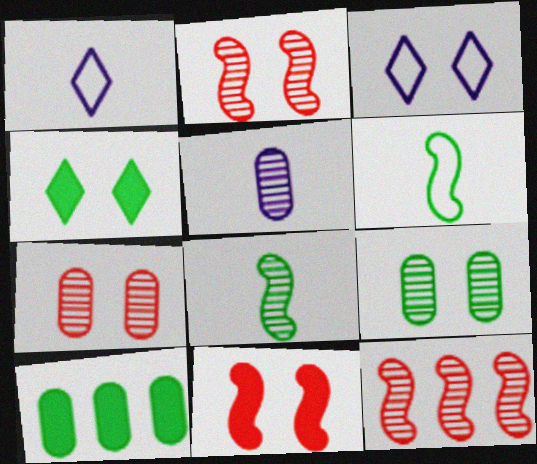[[1, 2, 10], 
[3, 9, 11]]